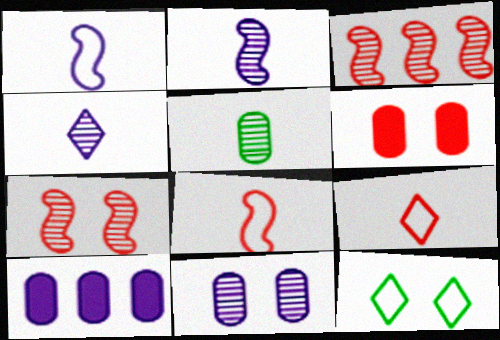[[3, 6, 9]]